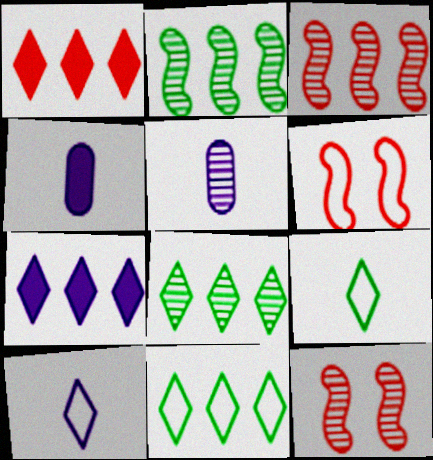[[4, 6, 8], 
[4, 11, 12], 
[5, 8, 12]]